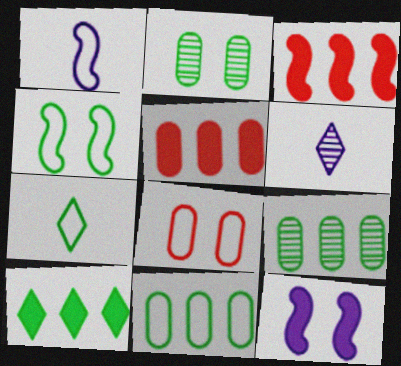[[4, 5, 6], 
[4, 7, 11]]